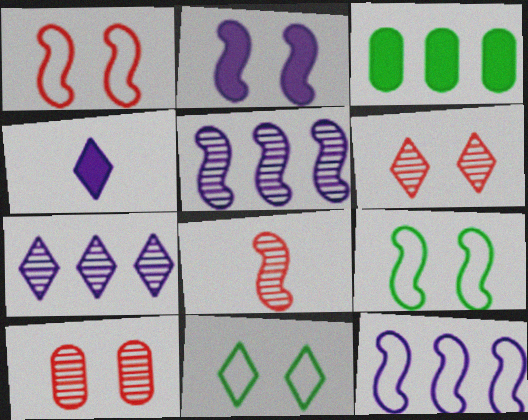[[2, 10, 11]]